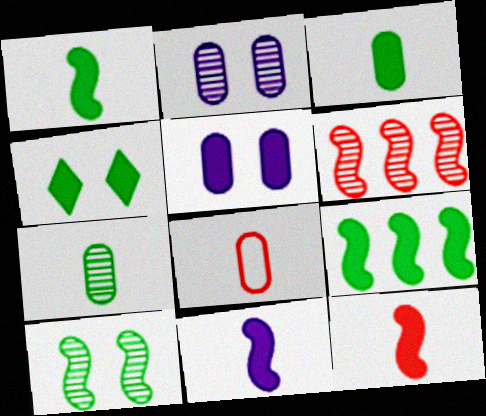[[1, 11, 12], 
[3, 4, 9]]